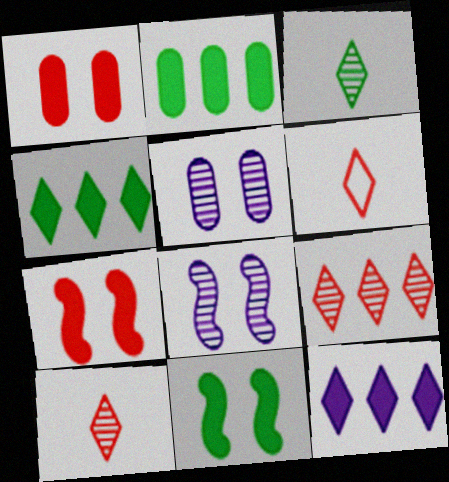[[2, 6, 8]]